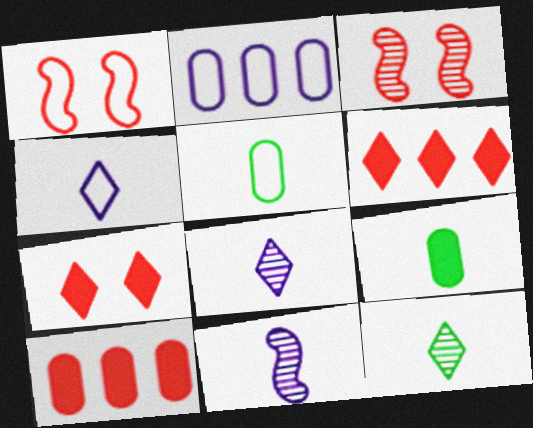[]